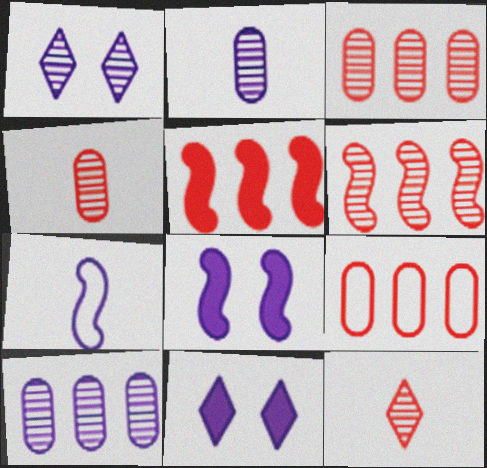[[7, 10, 11]]